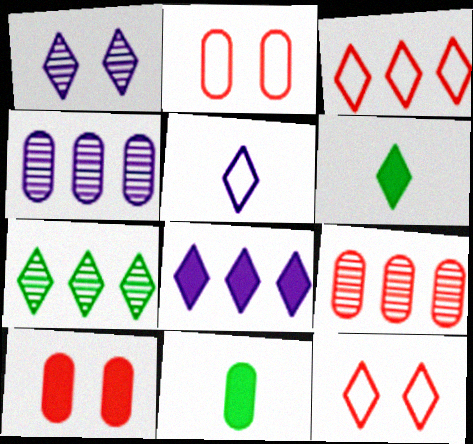[[1, 3, 6], 
[1, 5, 8], 
[2, 4, 11], 
[3, 7, 8]]